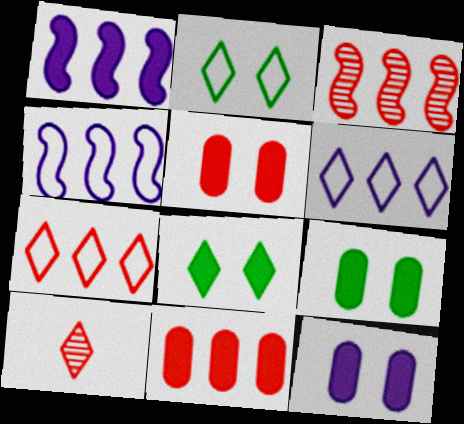[[3, 7, 11], 
[4, 9, 10], 
[5, 9, 12], 
[6, 8, 10]]